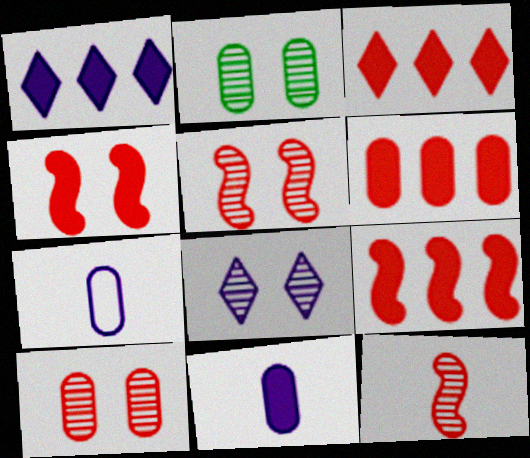[[2, 5, 8], 
[2, 6, 7], 
[3, 6, 9]]